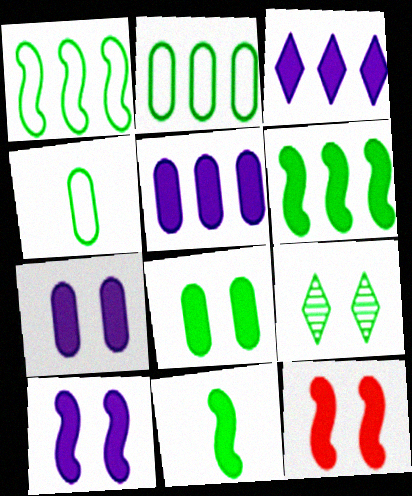[[2, 9, 11], 
[4, 6, 9]]